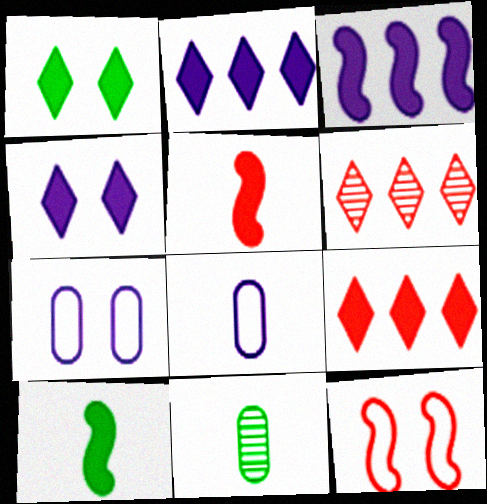[[2, 11, 12], 
[6, 7, 10]]